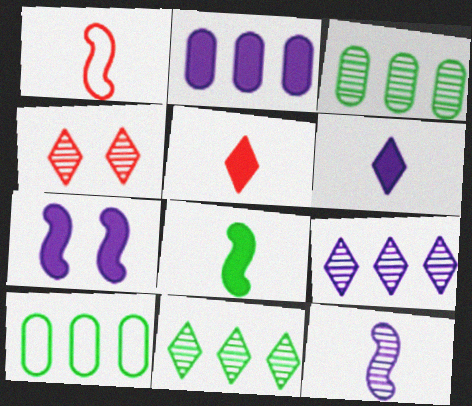[[1, 8, 12], 
[2, 6, 7], 
[3, 4, 12]]